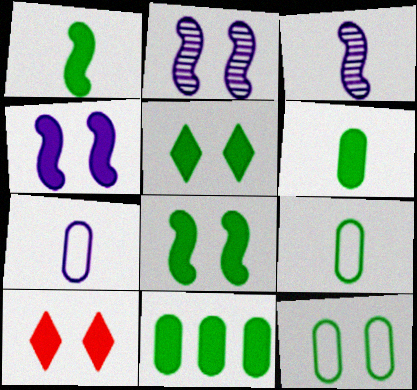[[1, 5, 11], 
[2, 10, 12]]